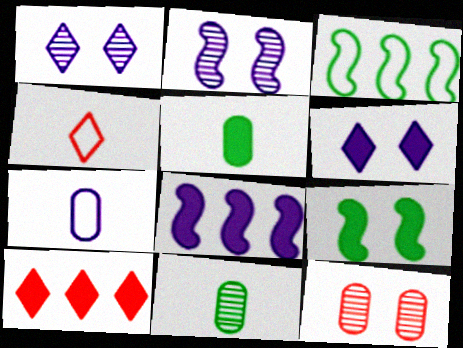[[1, 7, 8]]